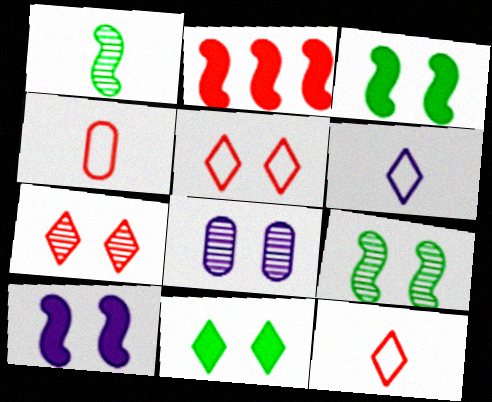[[2, 4, 7], 
[3, 5, 8], 
[7, 8, 9]]